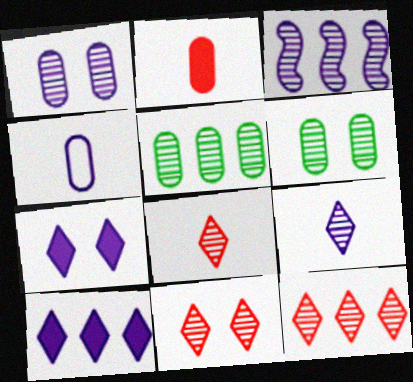[[1, 3, 9], 
[3, 4, 7], 
[3, 5, 12], 
[3, 6, 8], 
[8, 11, 12]]